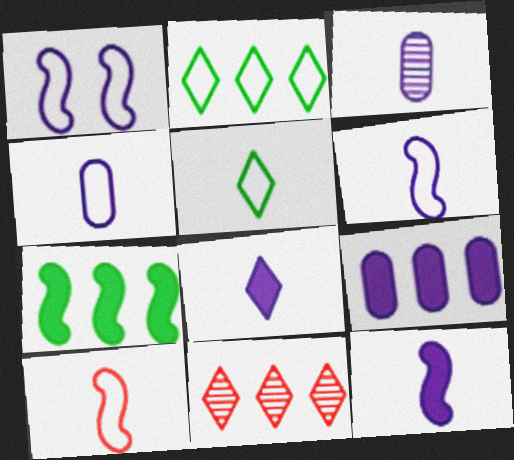[[3, 6, 8], 
[4, 5, 10]]